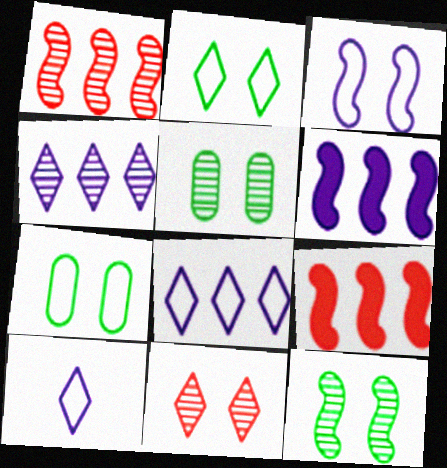[[5, 9, 10]]